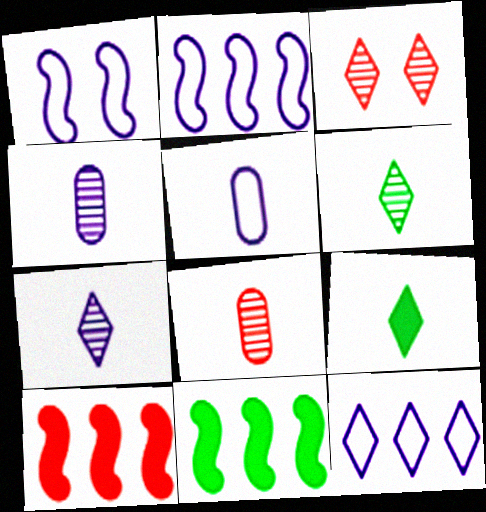[[1, 5, 12], 
[3, 5, 11], 
[3, 9, 12]]